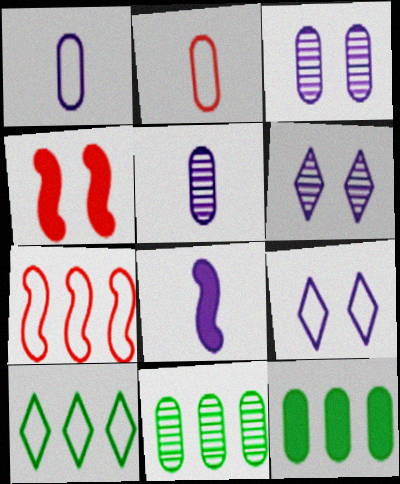[[2, 3, 12], 
[4, 5, 10]]